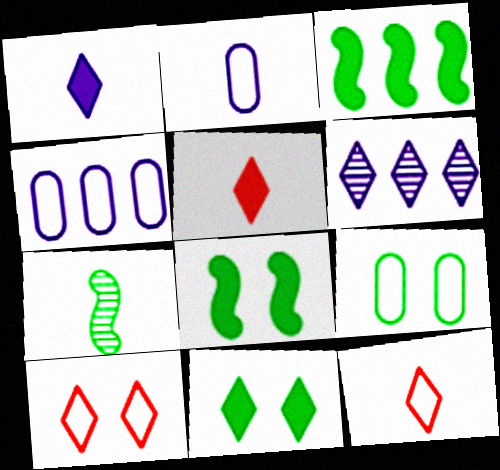[[2, 5, 7], 
[6, 11, 12]]